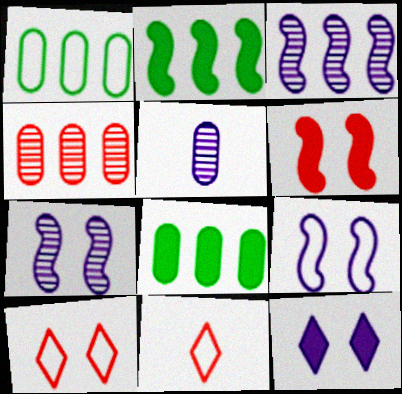[[1, 9, 11], 
[2, 5, 10], 
[4, 6, 11], 
[7, 8, 11]]